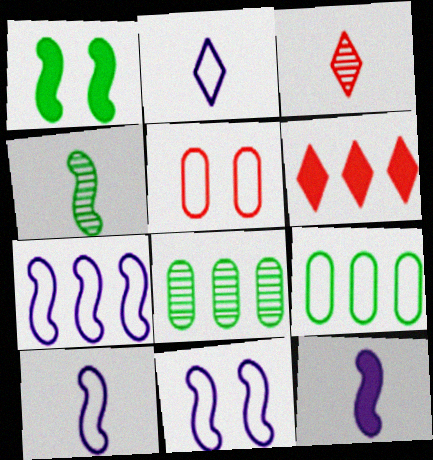[[6, 7, 8], 
[7, 10, 11]]